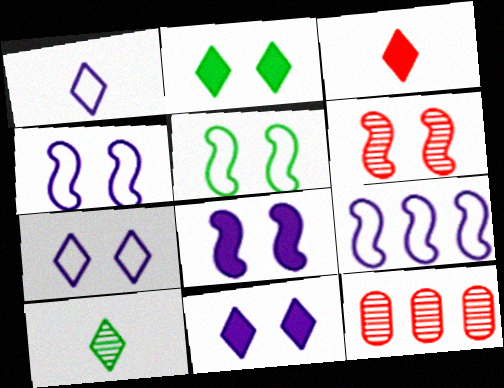[[1, 3, 10], 
[5, 6, 8]]